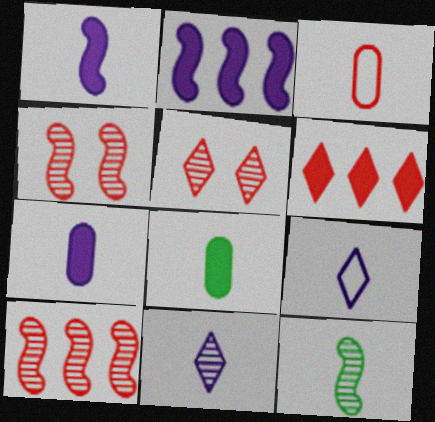[[3, 4, 6]]